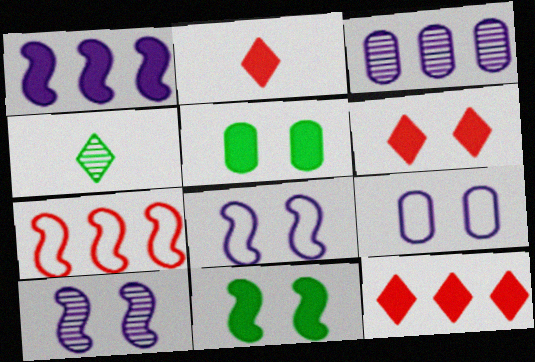[[1, 2, 5], 
[2, 6, 12]]